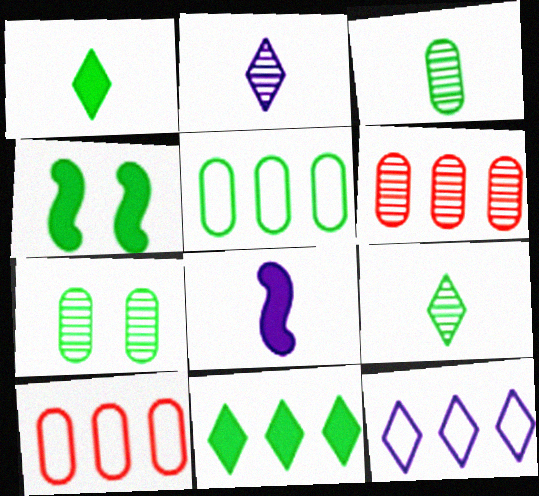[[2, 4, 10], 
[4, 5, 9]]